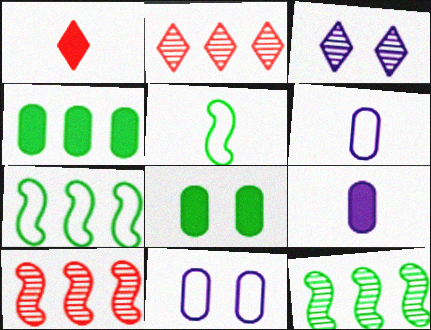[[1, 11, 12]]